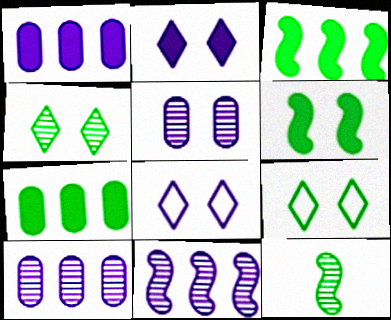[[7, 9, 12]]